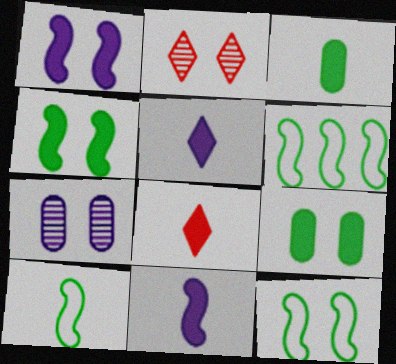[[3, 8, 11], 
[6, 7, 8], 
[6, 10, 12]]